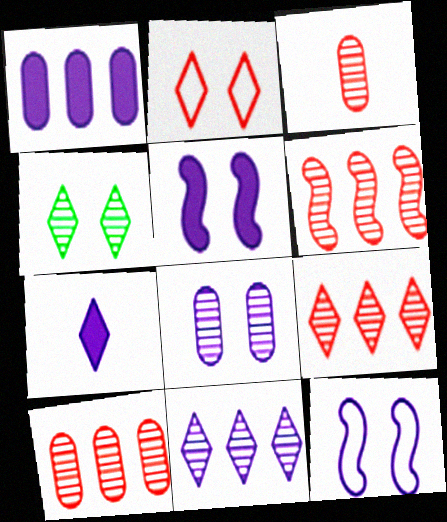[[1, 5, 7], 
[6, 9, 10]]